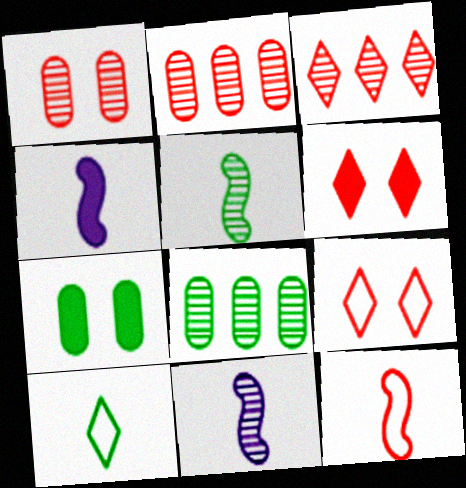[[2, 6, 12], 
[4, 5, 12], 
[4, 8, 9]]